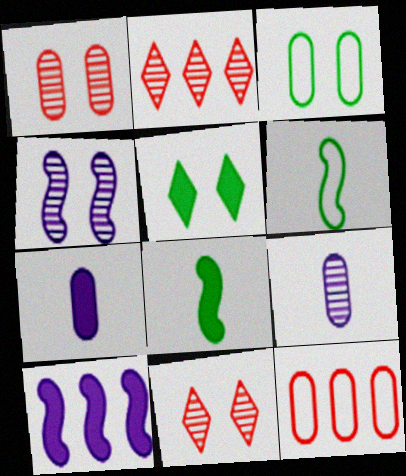[]